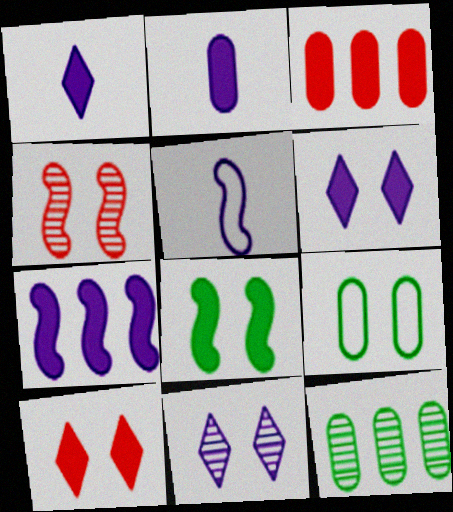[[1, 3, 8], 
[2, 6, 7], 
[4, 6, 9], 
[5, 10, 12]]